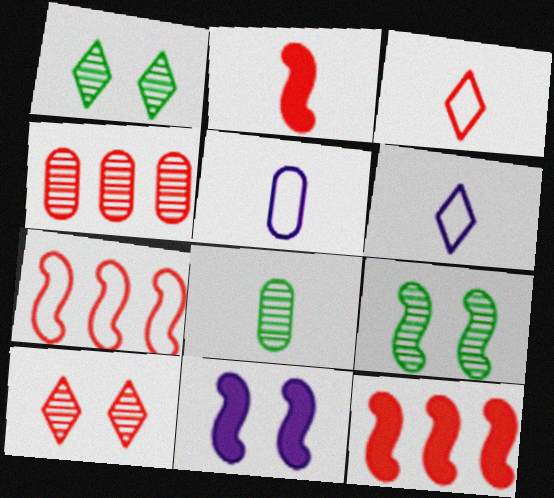[[1, 5, 12], 
[2, 6, 8]]